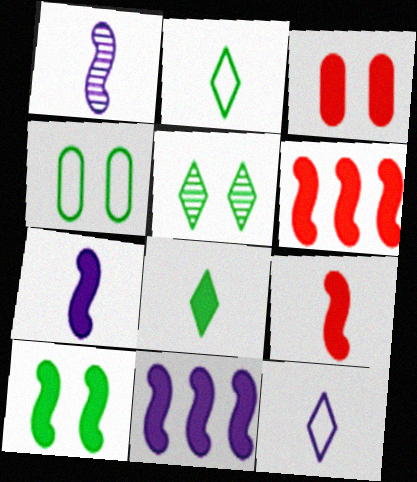[[3, 8, 11], 
[4, 5, 10], 
[6, 7, 10], 
[9, 10, 11]]